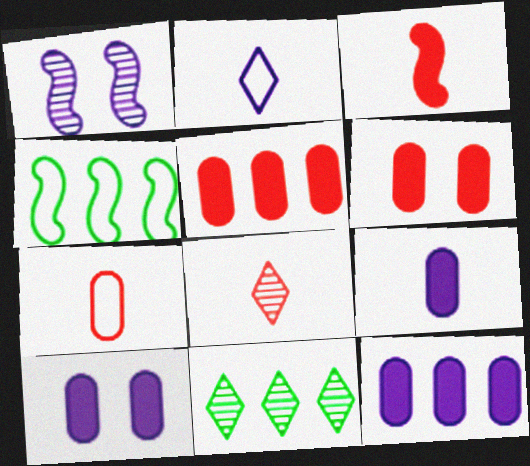[[1, 2, 12], 
[1, 3, 4], 
[3, 7, 8], 
[4, 8, 10], 
[9, 10, 12]]